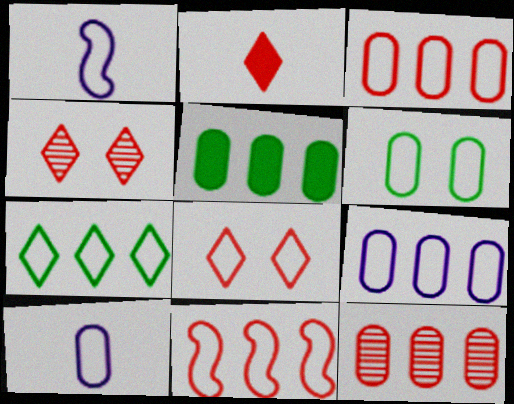[[1, 4, 5], 
[3, 6, 10], 
[5, 9, 12], 
[7, 9, 11]]